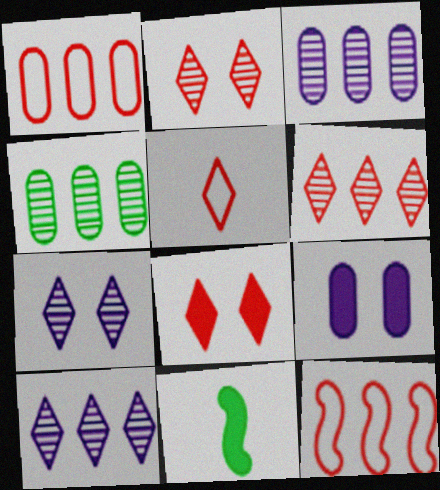[[1, 7, 11], 
[5, 6, 8]]